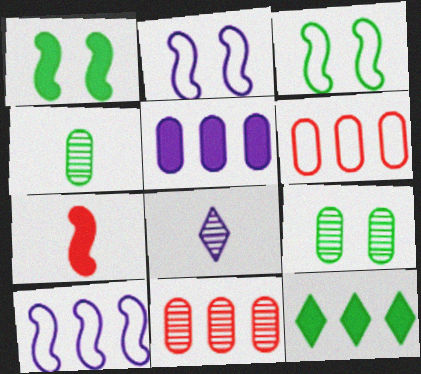[[1, 6, 8], 
[2, 5, 8], 
[3, 4, 12], 
[10, 11, 12]]